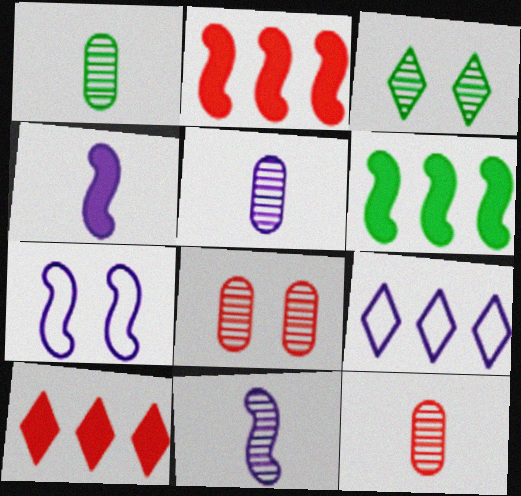[[1, 5, 12], 
[1, 7, 10]]